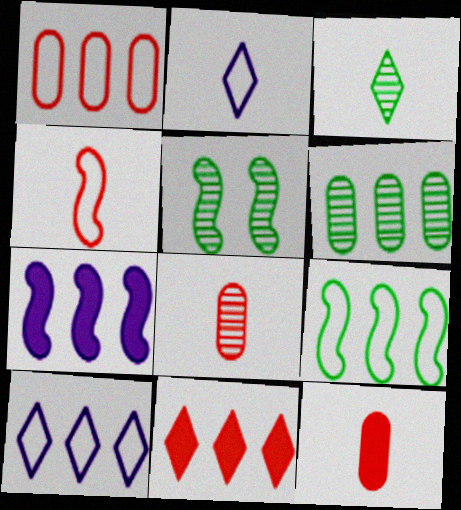[[1, 9, 10], 
[3, 5, 6], 
[4, 5, 7], 
[5, 10, 12]]